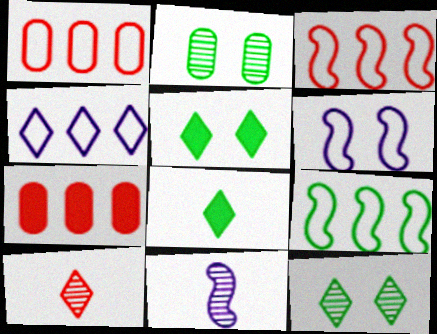[[1, 4, 9], 
[1, 5, 11], 
[2, 8, 9], 
[4, 5, 10]]